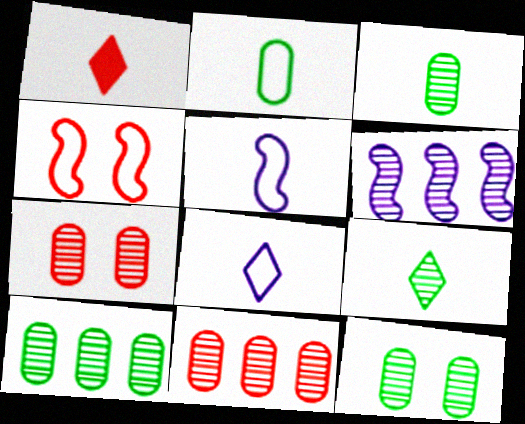[[1, 3, 5], 
[1, 4, 11], 
[1, 8, 9], 
[3, 10, 12], 
[6, 7, 9]]